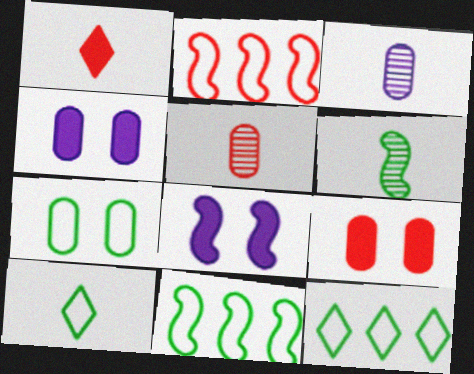[[2, 6, 8], 
[5, 8, 12], 
[7, 10, 11]]